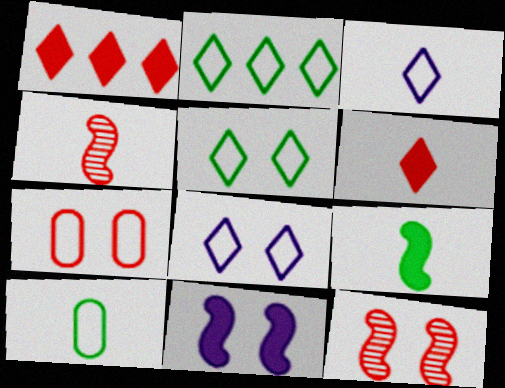[[1, 4, 7]]